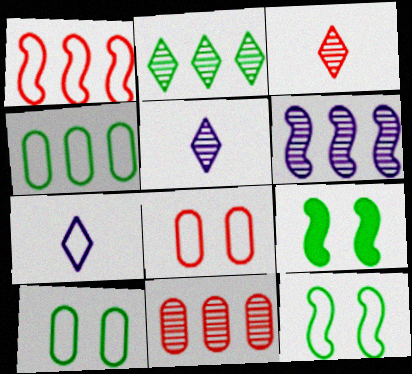[[1, 7, 10], 
[2, 6, 11], 
[7, 9, 11]]